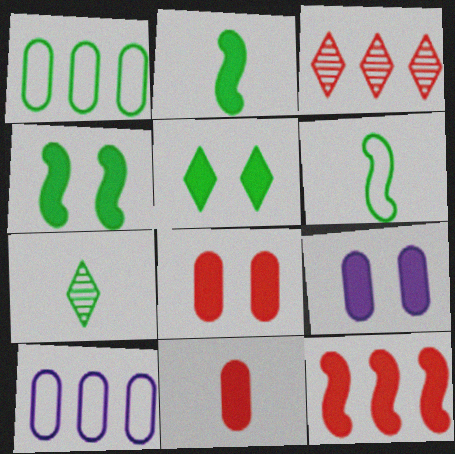[[1, 4, 7], 
[3, 6, 9]]